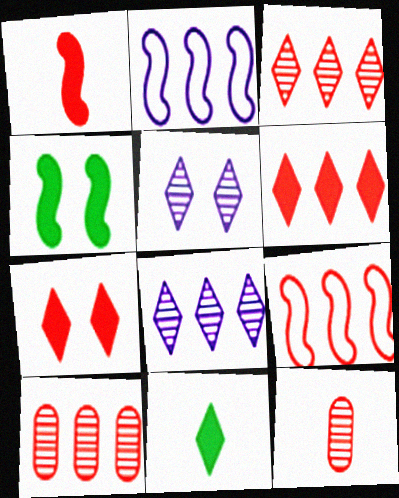[[6, 9, 10], 
[7, 9, 12]]